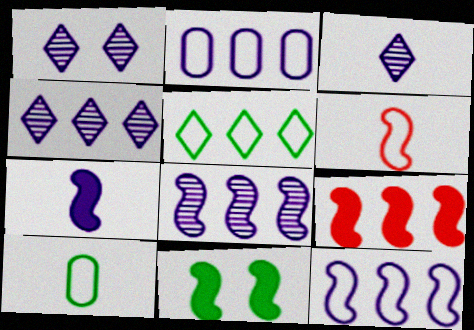[[1, 2, 7], 
[1, 3, 4], 
[1, 9, 10], 
[6, 8, 11], 
[7, 9, 11]]